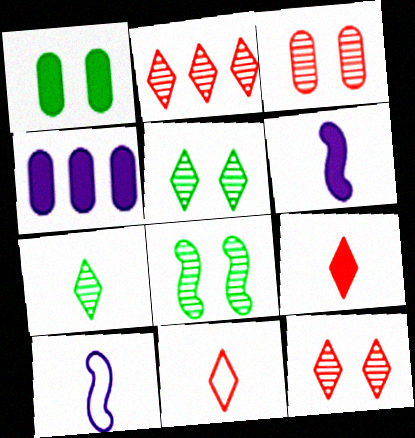[[1, 2, 10], 
[4, 8, 11]]